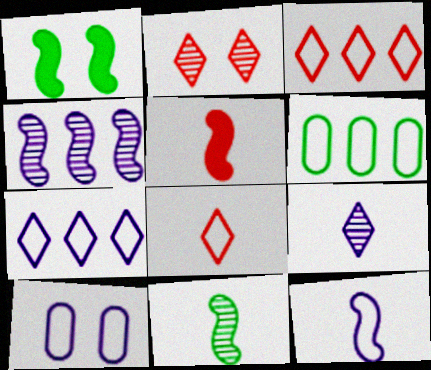[[1, 2, 10], 
[5, 11, 12], 
[7, 10, 12]]